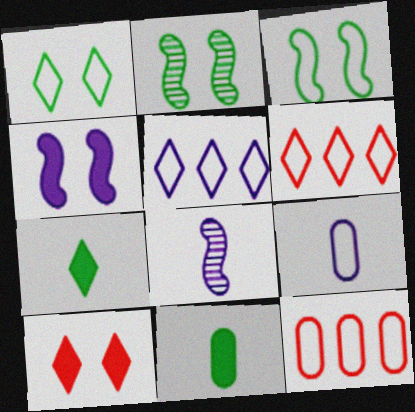[[3, 6, 9]]